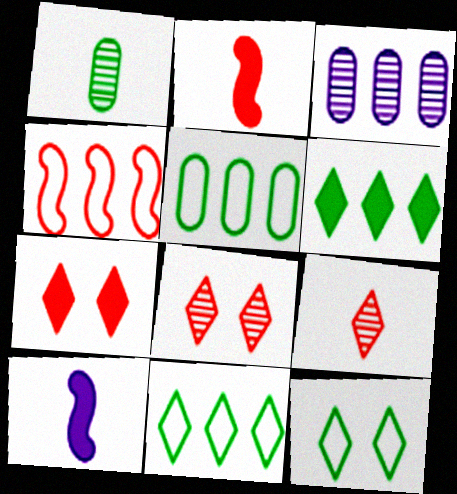[[2, 3, 12], 
[3, 4, 6], 
[5, 8, 10]]